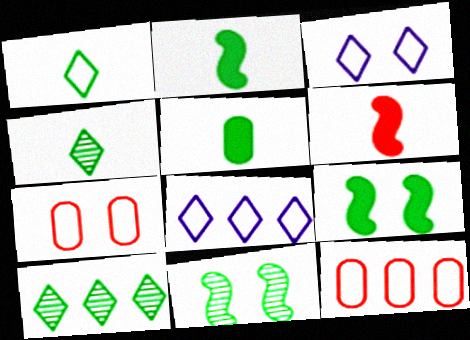[]